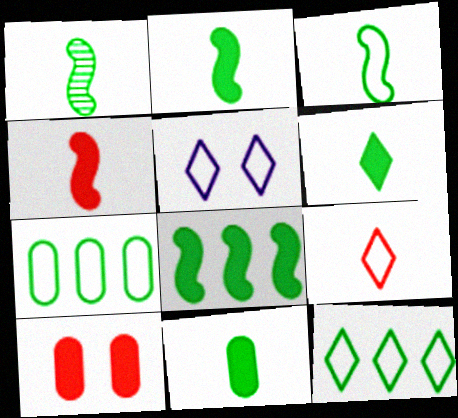[[1, 2, 3], 
[2, 6, 11], 
[5, 9, 12]]